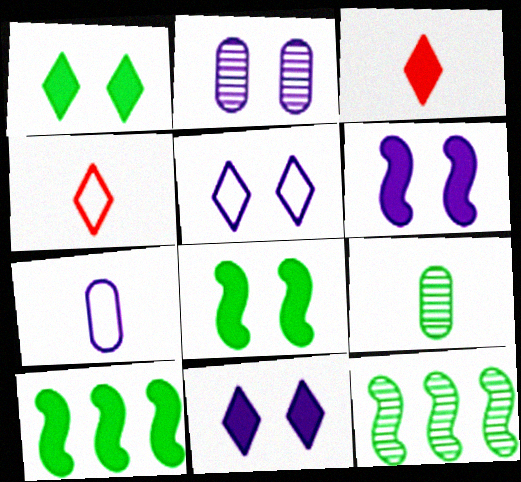[[2, 4, 10], 
[2, 5, 6]]